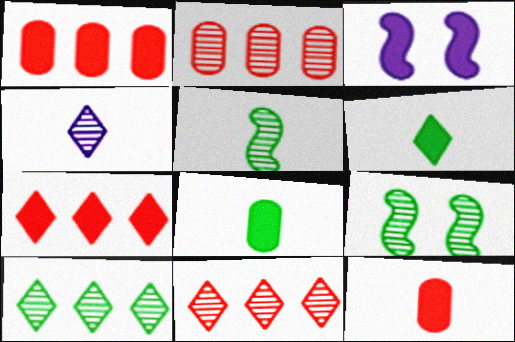[[1, 3, 6], 
[2, 4, 9], 
[3, 7, 8]]